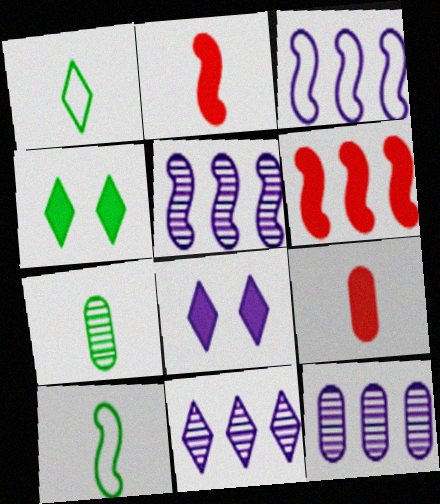[[5, 11, 12]]